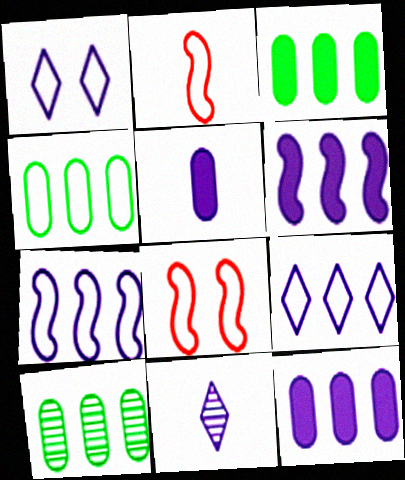[[1, 2, 4], 
[3, 4, 10], 
[3, 8, 11]]